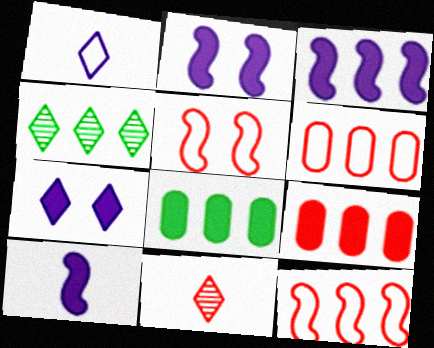[[2, 3, 10], 
[3, 4, 6], 
[5, 9, 11]]